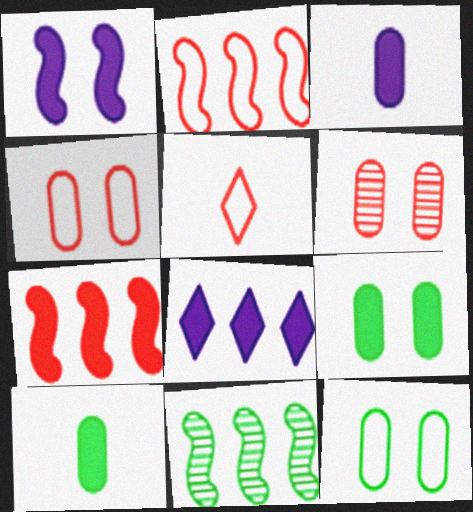[[1, 3, 8], 
[2, 4, 5], 
[5, 6, 7]]